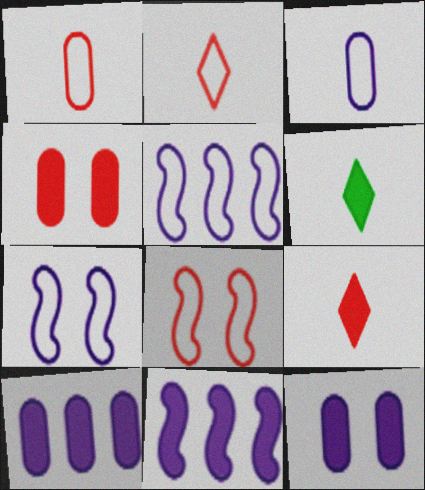[[4, 6, 11]]